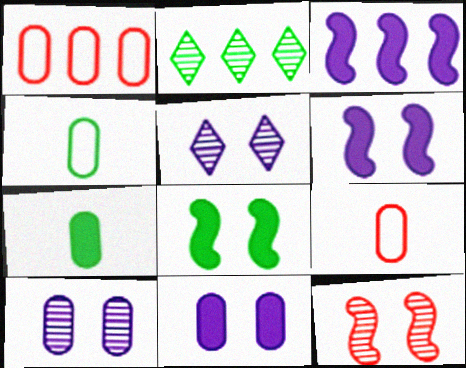[[1, 2, 3], 
[1, 7, 10], 
[2, 4, 8], 
[2, 6, 9]]